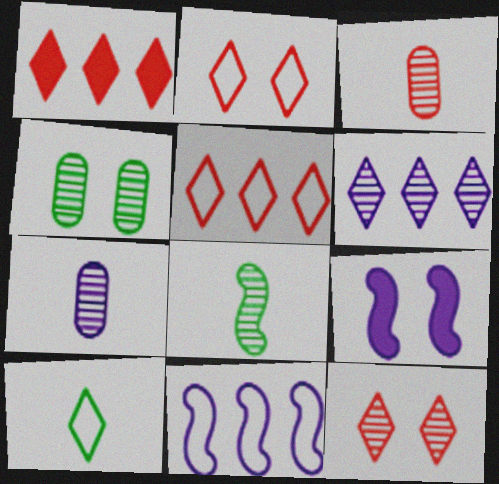[[2, 4, 9]]